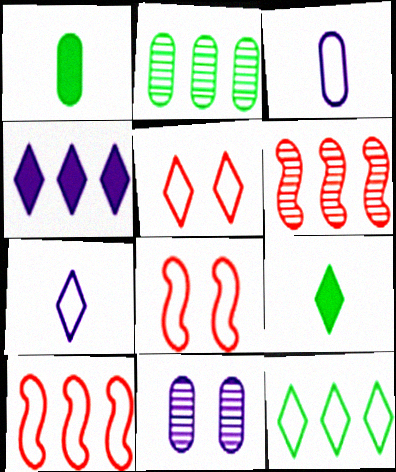[[2, 4, 10], 
[3, 8, 12], 
[5, 7, 12], 
[9, 10, 11]]